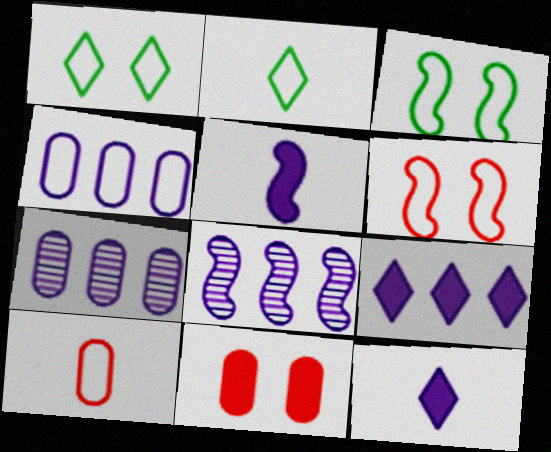[[2, 4, 6], 
[2, 8, 11], 
[4, 8, 9]]